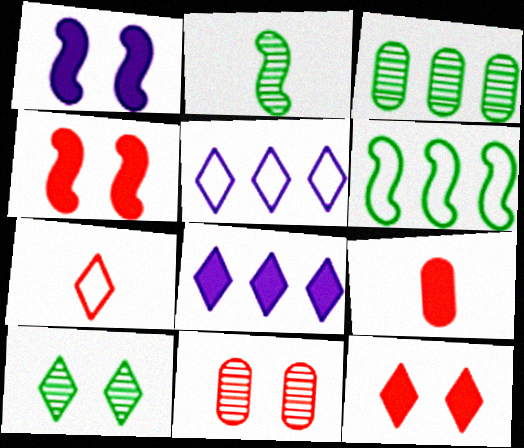[[1, 3, 7], 
[2, 3, 10], 
[7, 8, 10]]